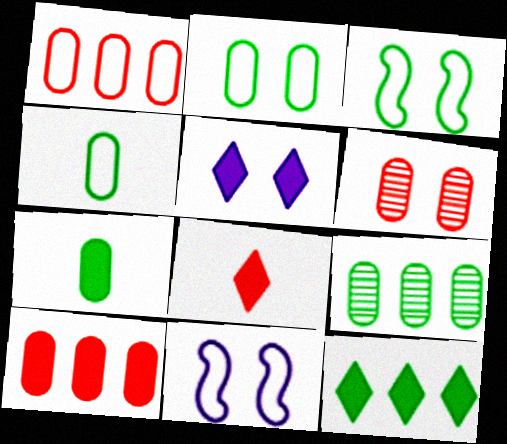[[2, 7, 9], 
[3, 5, 6], 
[5, 8, 12], 
[8, 9, 11]]